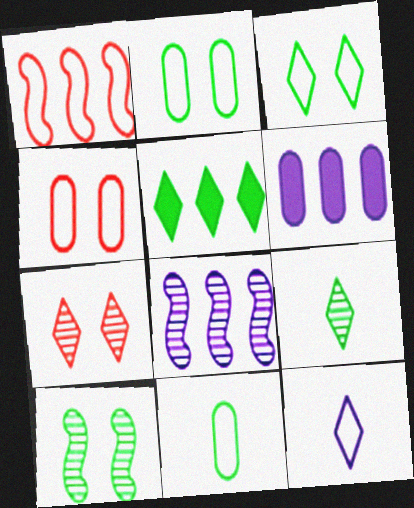[[1, 2, 12], 
[3, 5, 9], 
[5, 7, 12], 
[5, 10, 11]]